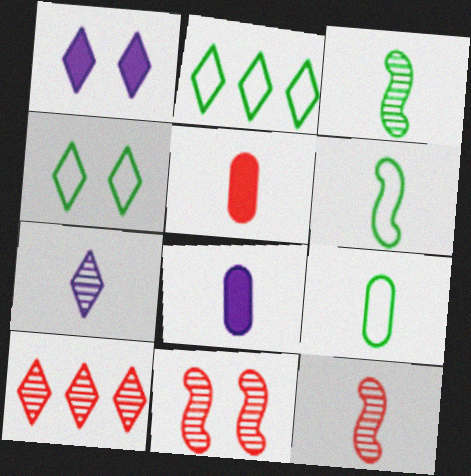[[2, 8, 11], 
[5, 6, 7]]